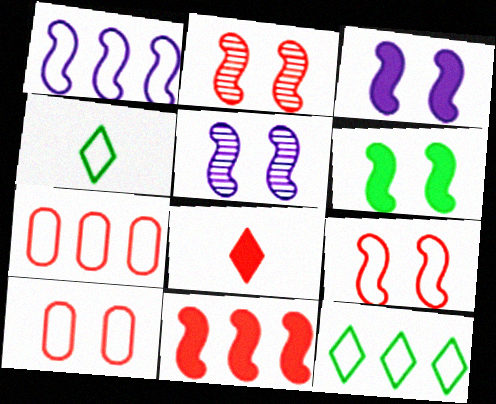[[1, 4, 10], 
[1, 7, 12], 
[2, 7, 8], 
[5, 6, 9]]